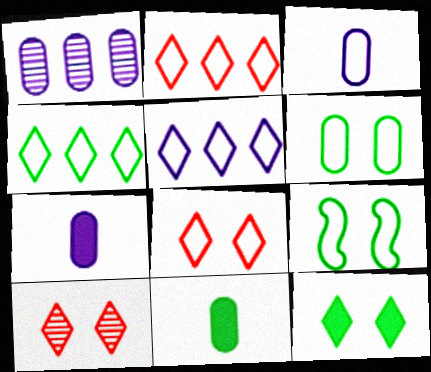[[2, 3, 9], 
[2, 4, 5]]